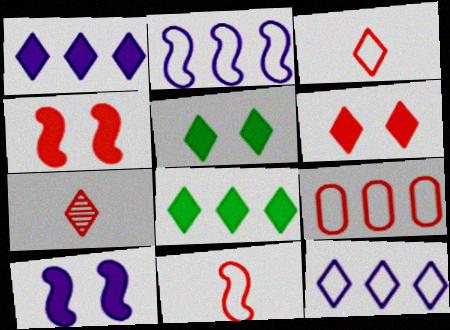[[4, 7, 9], 
[5, 7, 12]]